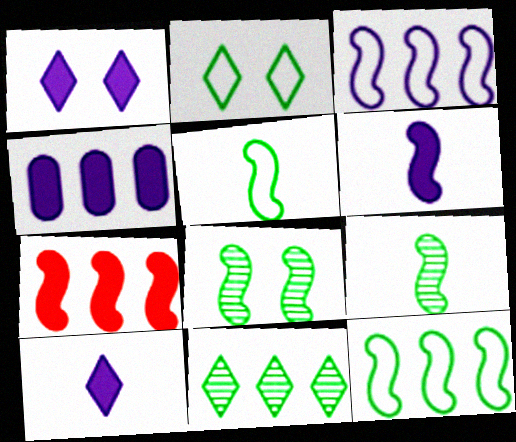[[1, 4, 6]]